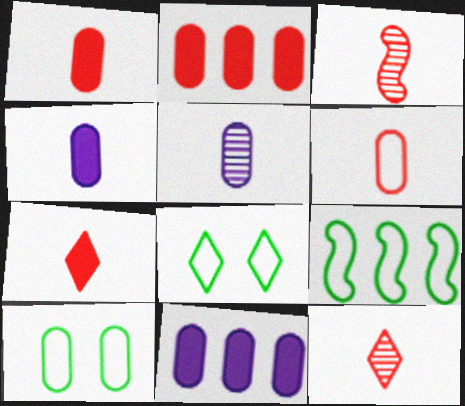[[2, 5, 10], 
[3, 6, 7], 
[3, 8, 11]]